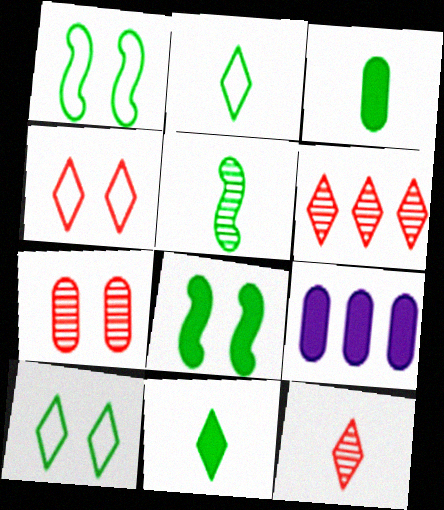[[1, 9, 12], 
[2, 3, 5], 
[4, 5, 9]]